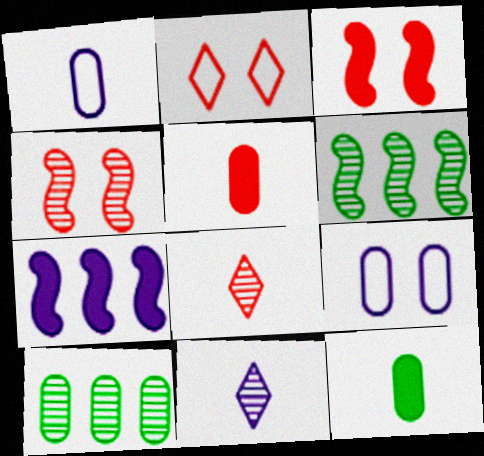[[4, 10, 11], 
[5, 9, 10], 
[7, 9, 11]]